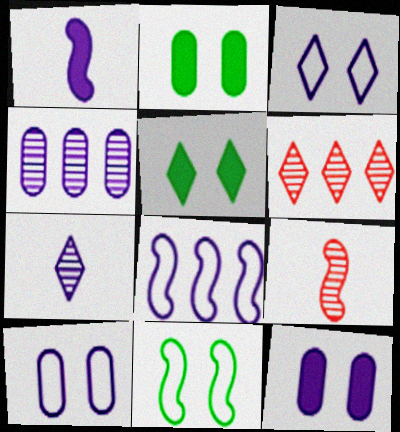[[1, 3, 4], 
[7, 8, 12]]